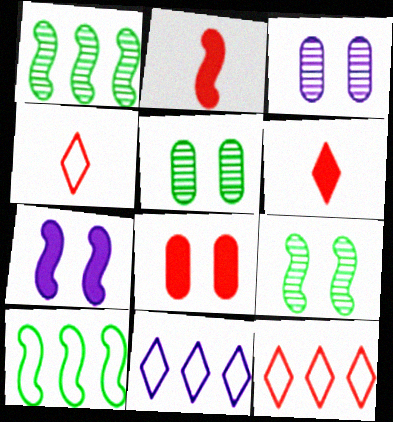[[2, 5, 11], 
[3, 6, 10]]